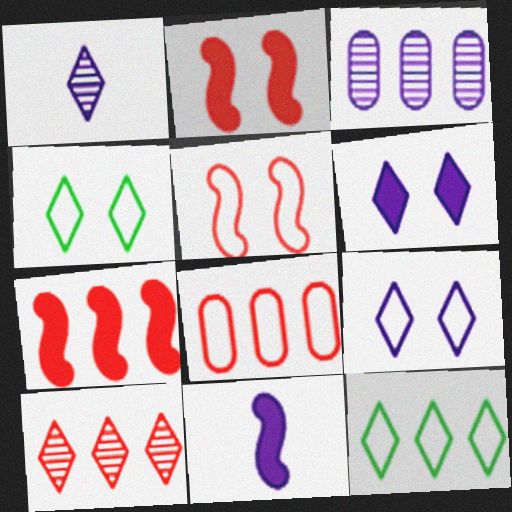[[3, 7, 12], 
[3, 9, 11], 
[7, 8, 10]]